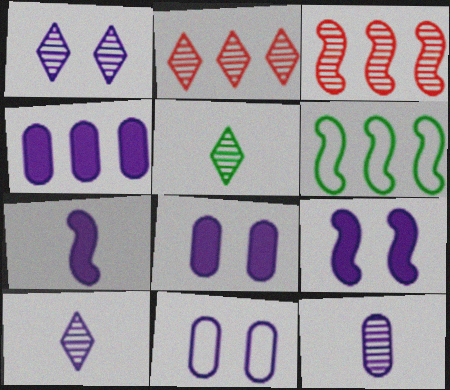[[1, 2, 5], 
[1, 9, 11], 
[2, 4, 6], 
[4, 11, 12]]